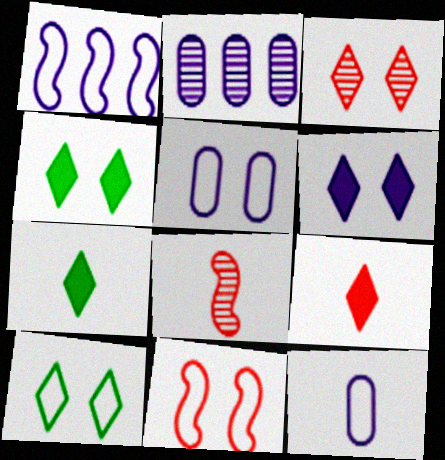[[2, 7, 11], 
[3, 6, 10], 
[5, 10, 11], 
[7, 8, 12]]